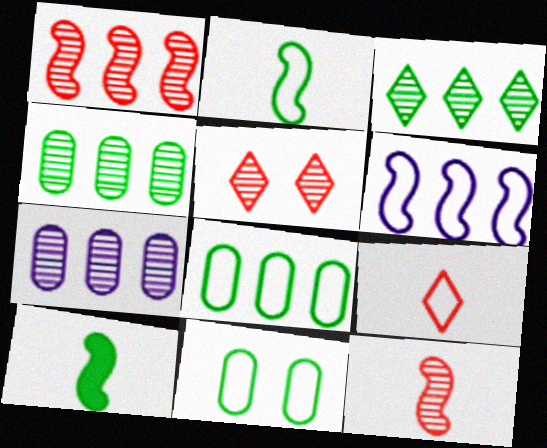[[1, 3, 7], 
[3, 10, 11], 
[6, 9, 11]]